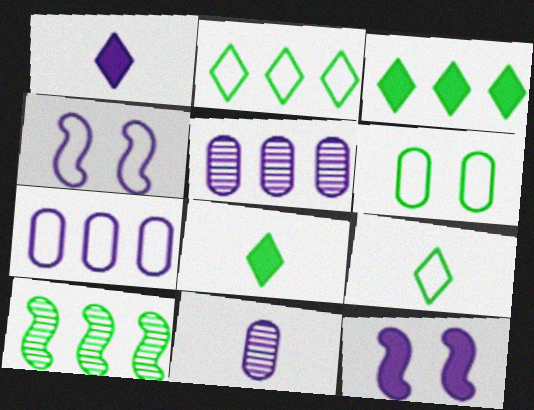[[1, 4, 5], 
[6, 8, 10]]